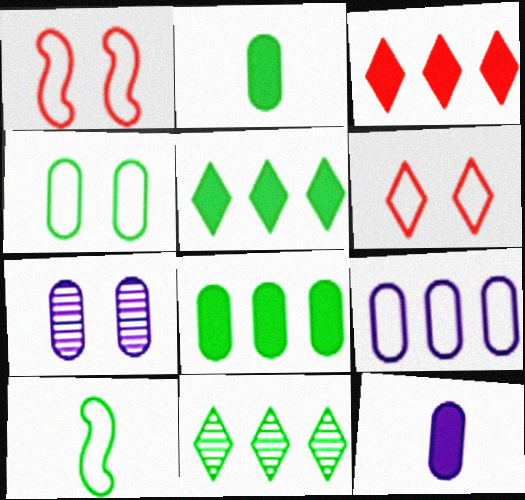[[1, 11, 12], 
[3, 7, 10], 
[6, 9, 10], 
[7, 9, 12]]